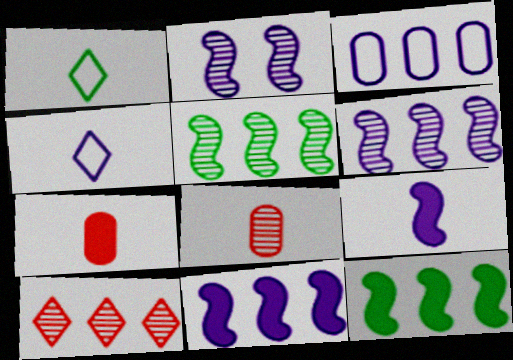[[1, 8, 9], 
[3, 10, 12]]